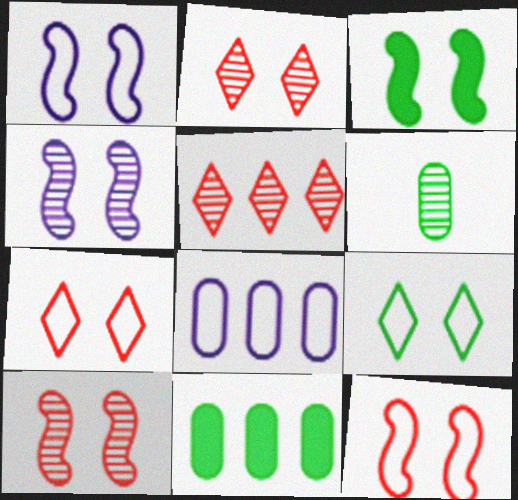[[1, 3, 10], 
[3, 4, 12], 
[4, 5, 6]]